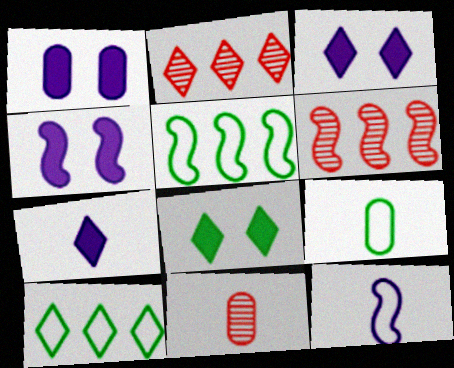[[1, 3, 4], 
[2, 4, 9], 
[3, 5, 11], 
[3, 6, 9], 
[4, 10, 11]]